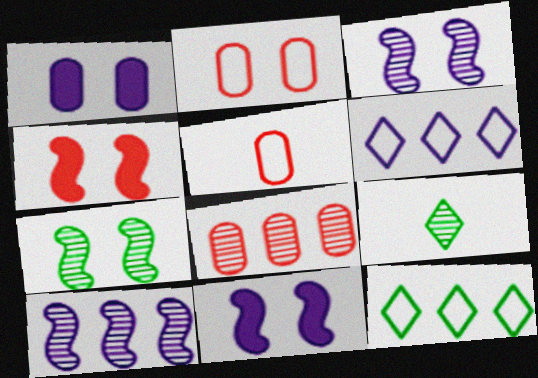[[3, 8, 9]]